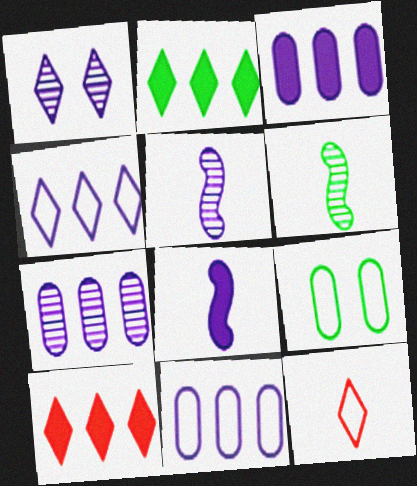[[1, 2, 12], 
[1, 5, 7], 
[1, 8, 11], 
[2, 6, 9], 
[3, 7, 11], 
[5, 9, 10]]